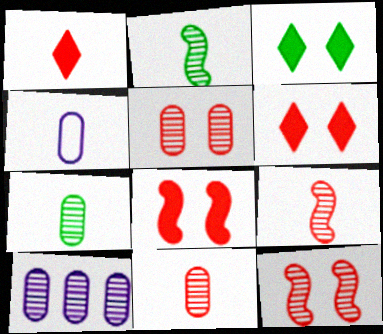[[1, 2, 4], 
[5, 7, 10]]